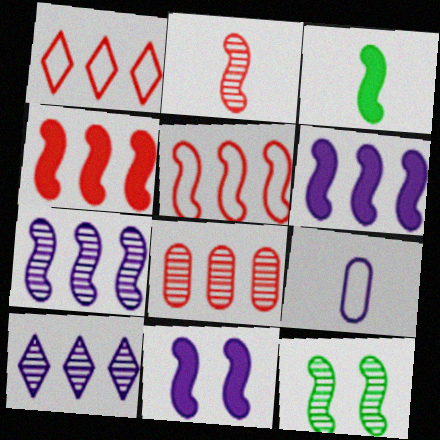[[1, 4, 8], 
[2, 7, 12], 
[3, 4, 11], 
[9, 10, 11]]